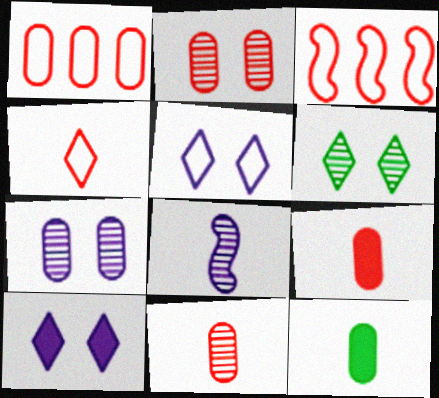[[1, 2, 9], 
[1, 7, 12], 
[4, 8, 12]]